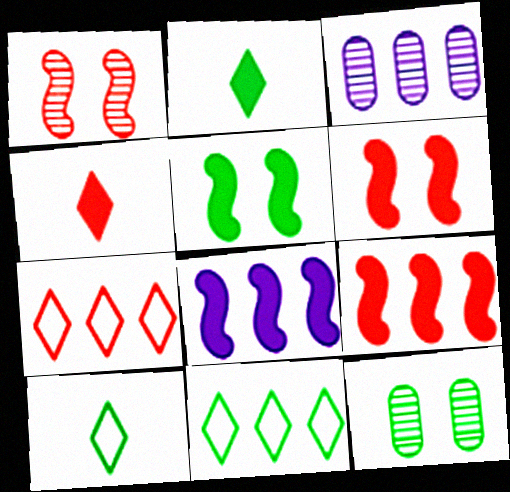[[3, 6, 10], 
[3, 9, 11]]